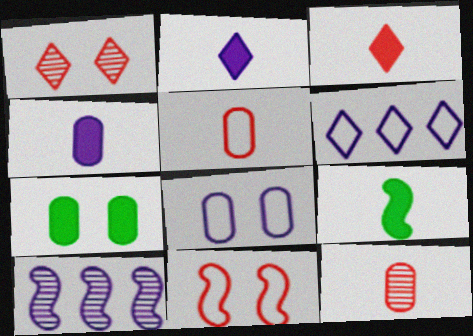[[2, 8, 10], 
[3, 4, 9], 
[9, 10, 11]]